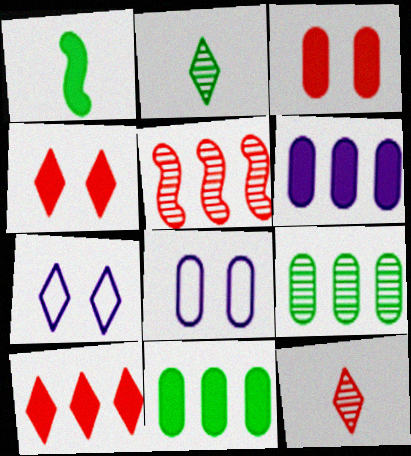[[1, 4, 6], 
[2, 7, 10]]